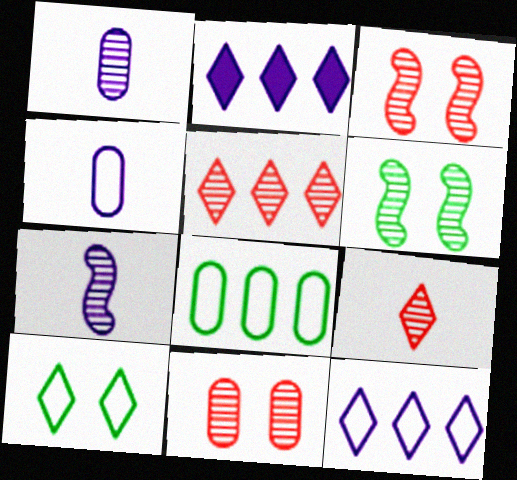[[1, 5, 6], 
[2, 9, 10]]